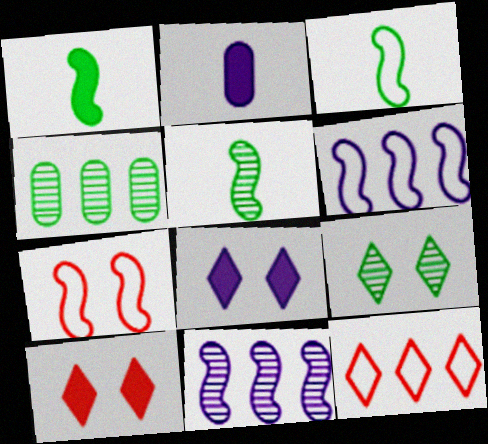[[1, 3, 5], 
[1, 7, 11], 
[3, 6, 7], 
[4, 5, 9]]